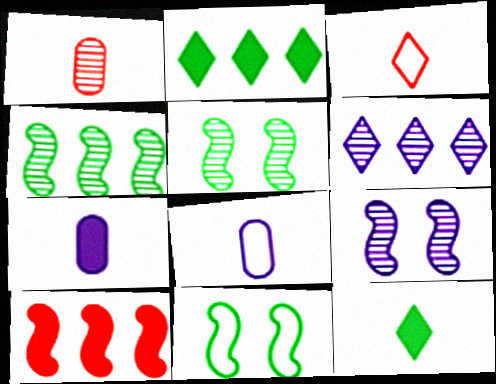[[1, 5, 6]]